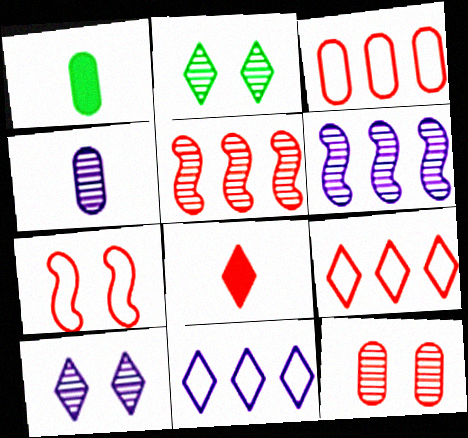[[2, 4, 5], 
[2, 8, 11], 
[4, 6, 10]]